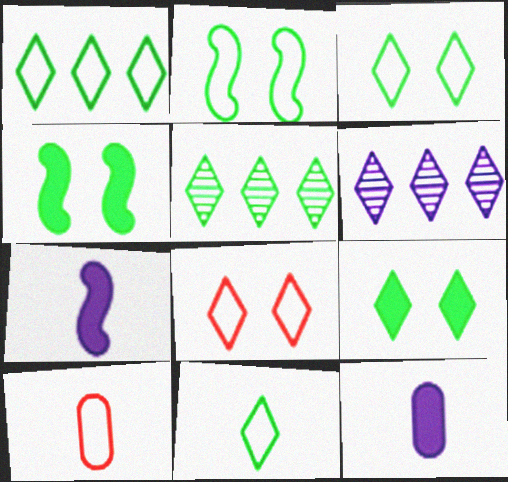[[1, 3, 11], 
[4, 6, 10], 
[5, 9, 11]]